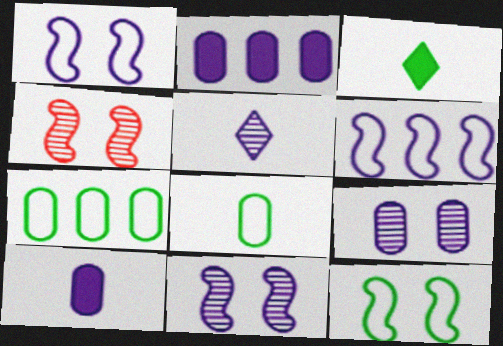[[1, 2, 5]]